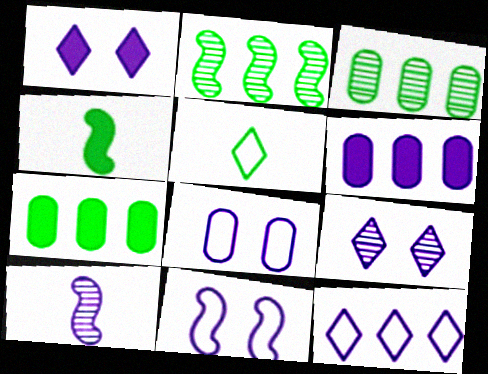[]